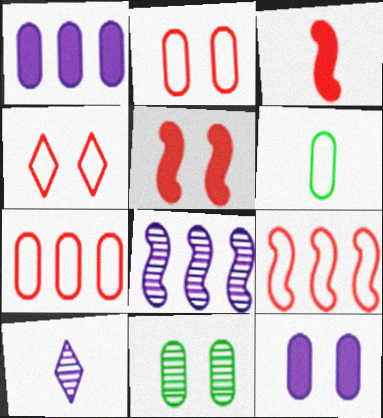[[2, 11, 12], 
[3, 6, 10]]